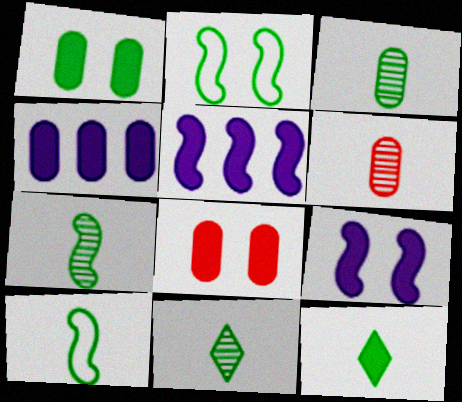[[3, 7, 11], 
[3, 10, 12], 
[5, 8, 12]]